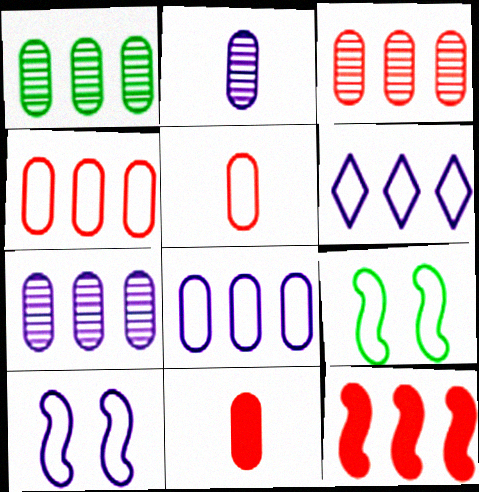[[1, 3, 7], 
[1, 6, 12], 
[5, 6, 9]]